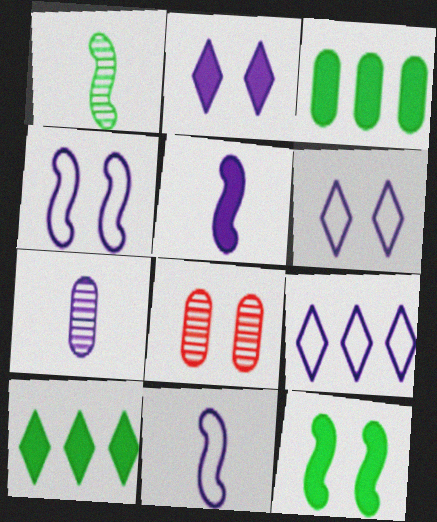[[6, 8, 12], 
[8, 10, 11]]